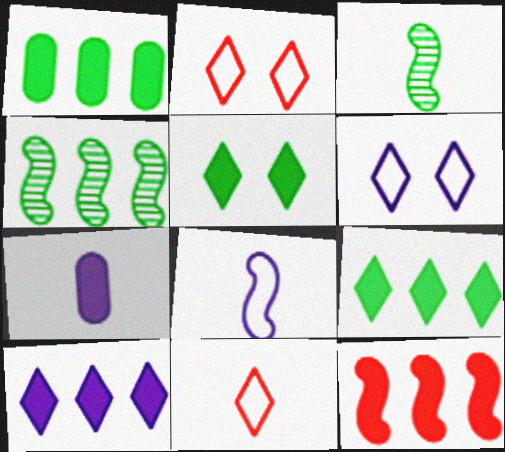[[1, 10, 12], 
[2, 4, 7], 
[3, 7, 11], 
[5, 7, 12]]